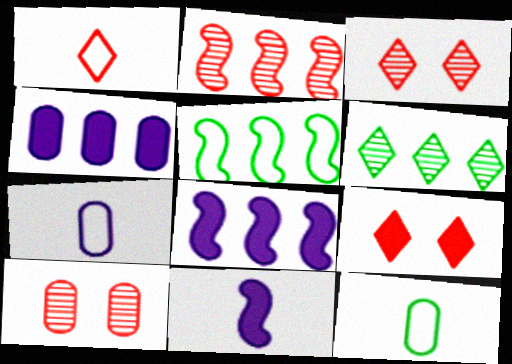[[2, 5, 8], 
[3, 8, 12], 
[4, 10, 12]]